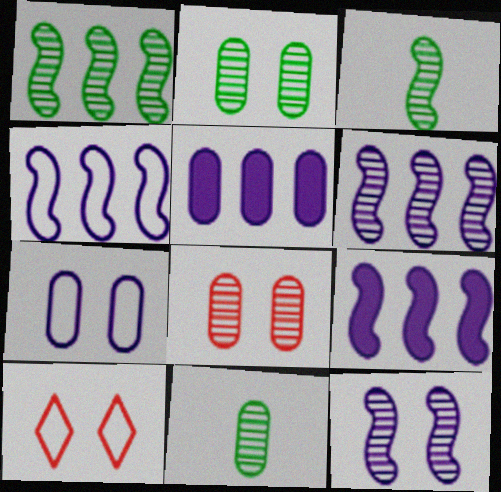[[3, 5, 10], 
[4, 6, 9], 
[9, 10, 11]]